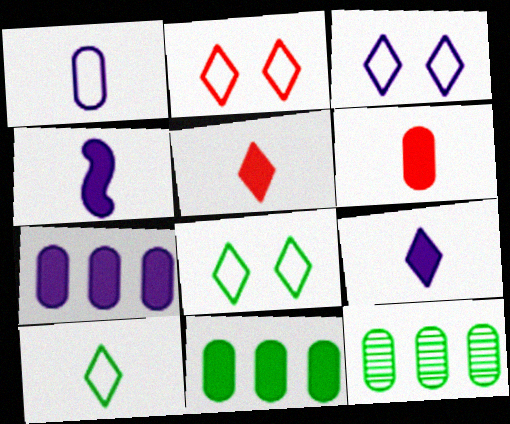[[2, 3, 8], 
[2, 4, 12]]